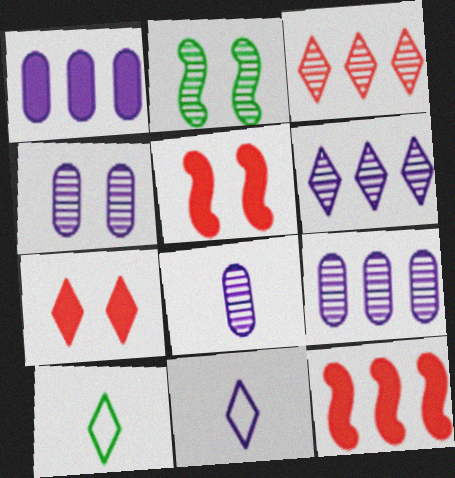[[2, 3, 8], 
[4, 8, 9], 
[4, 10, 12], 
[5, 9, 10], 
[6, 7, 10]]